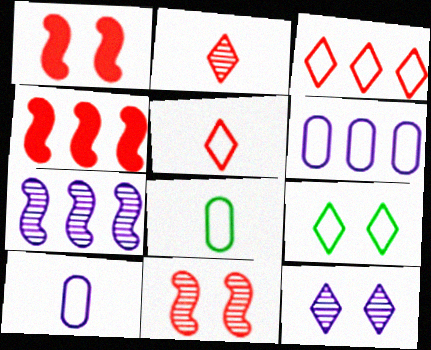[[4, 8, 12]]